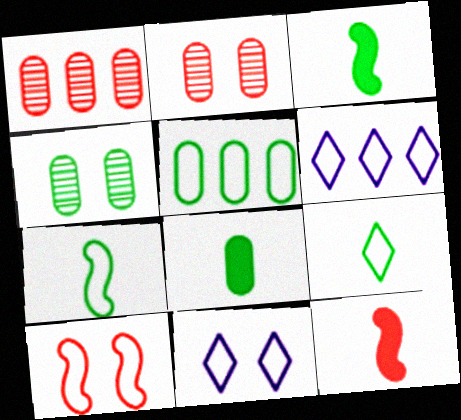[[1, 3, 11], 
[2, 3, 6], 
[4, 5, 8], 
[4, 6, 12]]